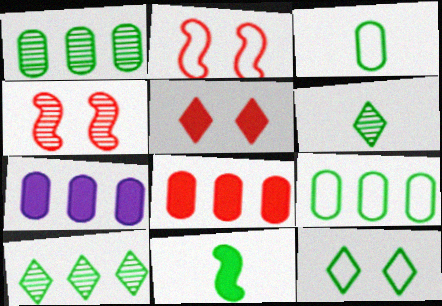[[1, 11, 12], 
[2, 6, 7], 
[3, 6, 11], 
[5, 7, 11]]